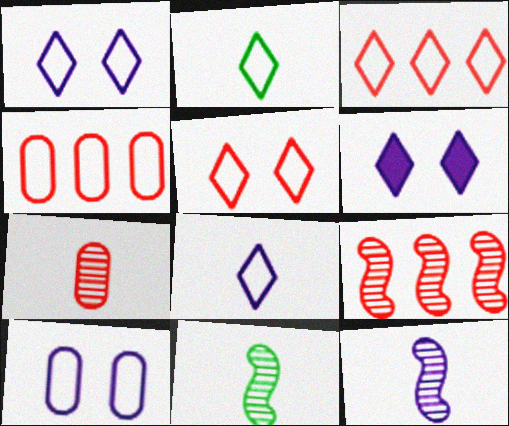[[1, 2, 3], 
[4, 6, 11]]